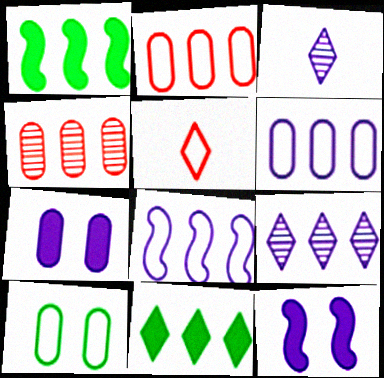[[1, 2, 9], 
[3, 6, 12], 
[3, 7, 8], 
[4, 8, 11], 
[5, 8, 10]]